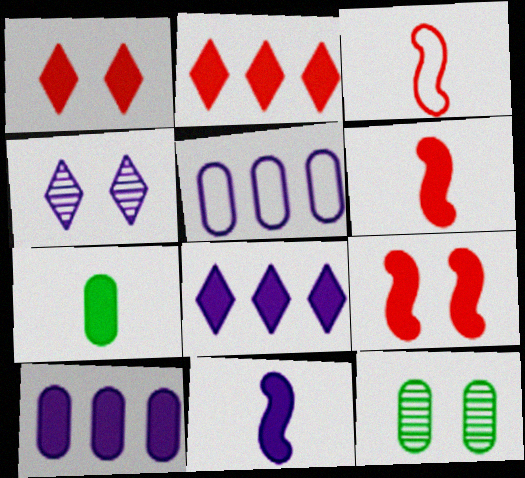[[3, 8, 12], 
[4, 5, 11], 
[7, 8, 9]]